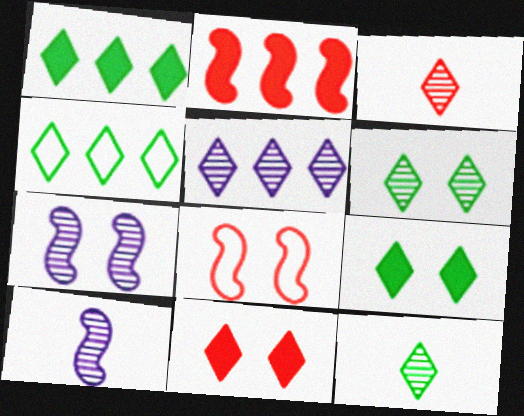[[3, 5, 6], 
[4, 9, 12]]